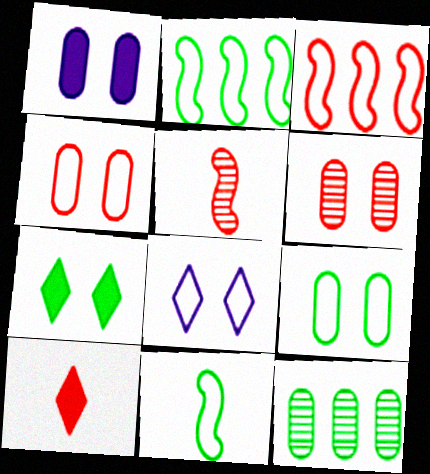[[1, 6, 9], 
[3, 6, 10], 
[7, 11, 12]]